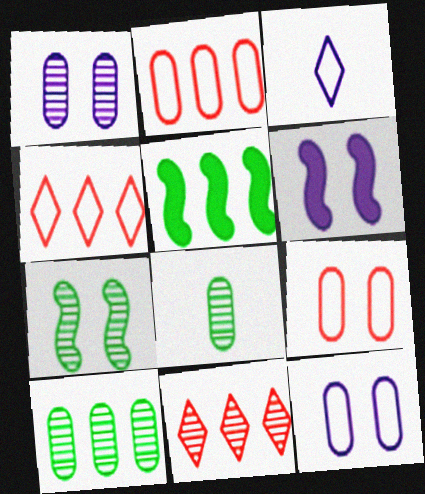[[4, 6, 8]]